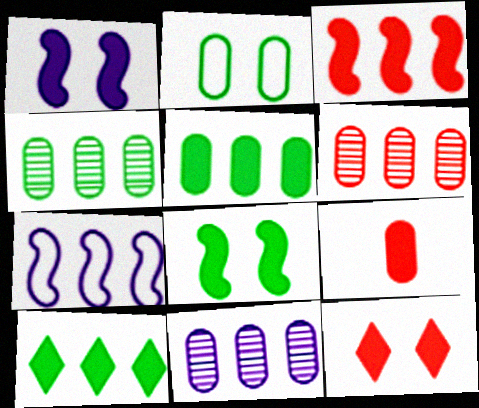[[1, 9, 10], 
[2, 9, 11], 
[3, 9, 12], 
[4, 6, 11], 
[6, 7, 10]]